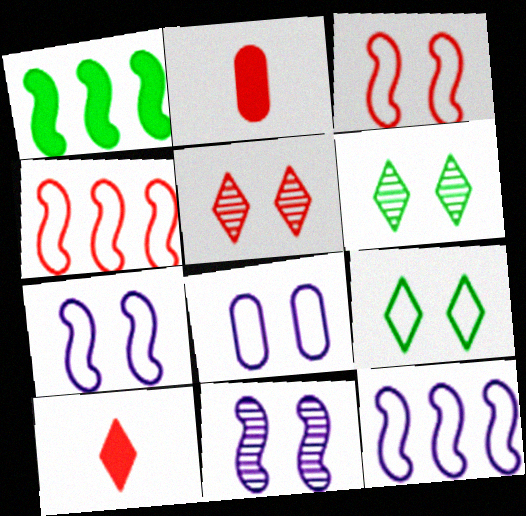[[2, 4, 5], 
[2, 6, 12], 
[3, 8, 9]]